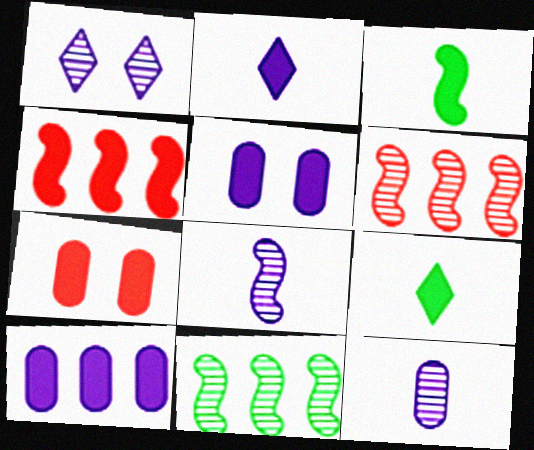[[4, 5, 9]]